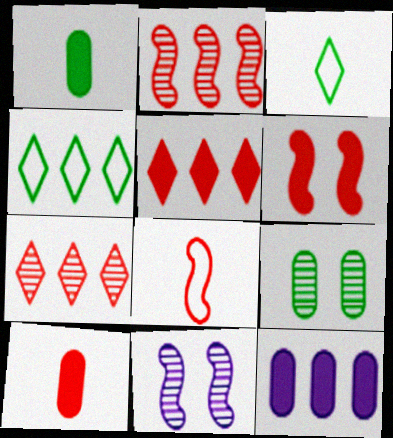[[2, 4, 12], 
[2, 6, 8], 
[4, 10, 11], 
[5, 6, 10]]